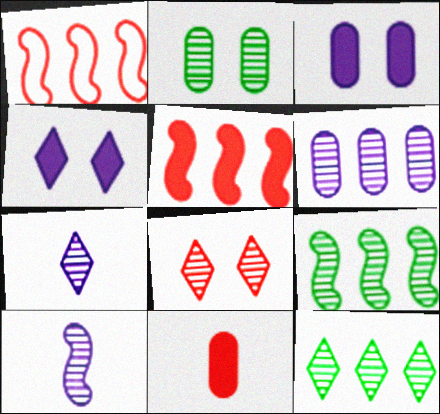[[1, 8, 11], 
[7, 8, 12]]